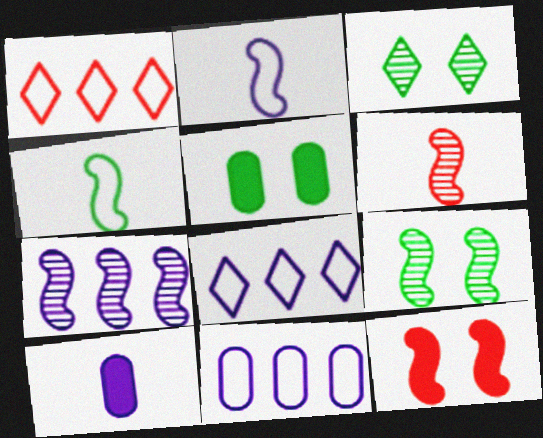[[1, 9, 10], 
[4, 7, 12], 
[5, 6, 8], 
[6, 7, 9]]